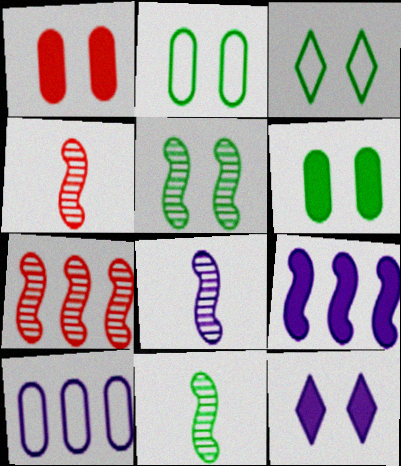[[3, 5, 6], 
[4, 8, 11], 
[5, 7, 8], 
[8, 10, 12]]